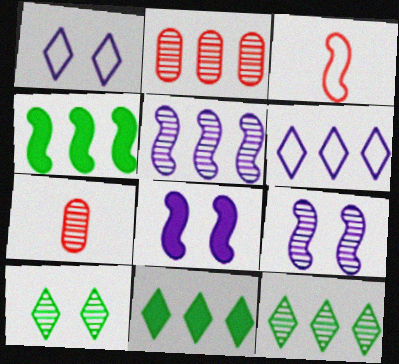[[1, 4, 7], 
[2, 4, 6], 
[2, 5, 12], 
[3, 4, 9], 
[5, 7, 10], 
[7, 9, 12]]